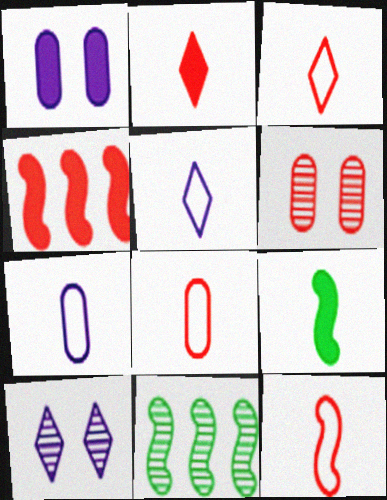[[1, 3, 11], 
[3, 4, 6], 
[3, 8, 12]]